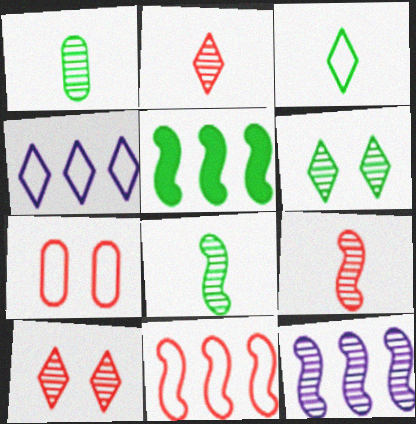[[1, 10, 12], 
[5, 11, 12]]